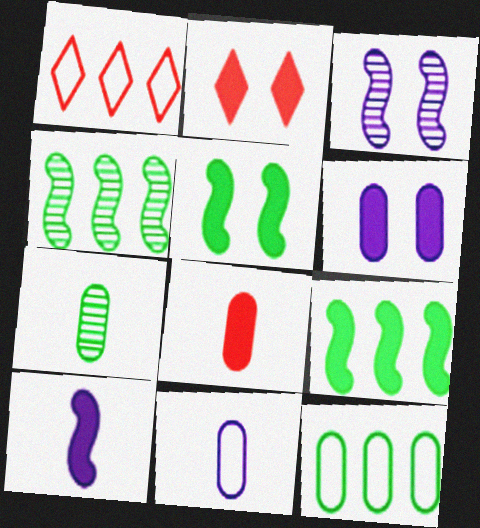[[2, 4, 11], 
[2, 5, 6], 
[7, 8, 11]]